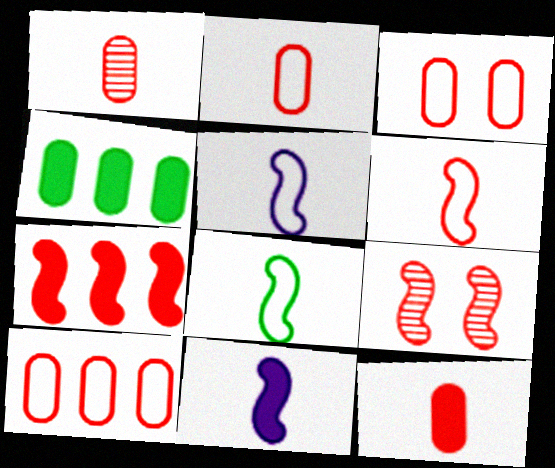[[1, 2, 12], 
[2, 3, 10], 
[5, 6, 8], 
[6, 7, 9]]